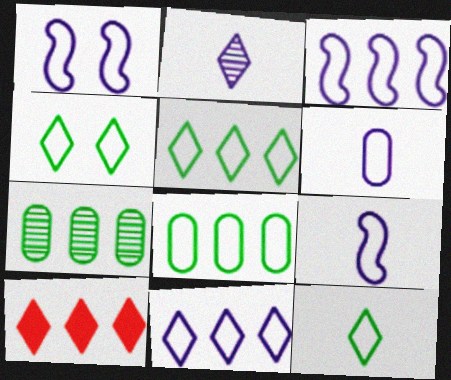[[1, 3, 9], 
[1, 6, 11], 
[2, 4, 10], 
[3, 7, 10], 
[4, 5, 12]]